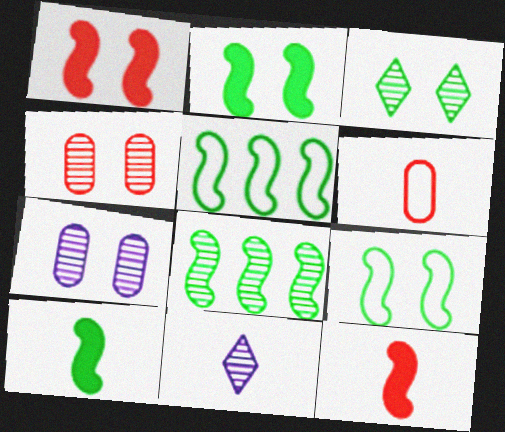[[4, 8, 11], 
[6, 10, 11], 
[8, 9, 10]]